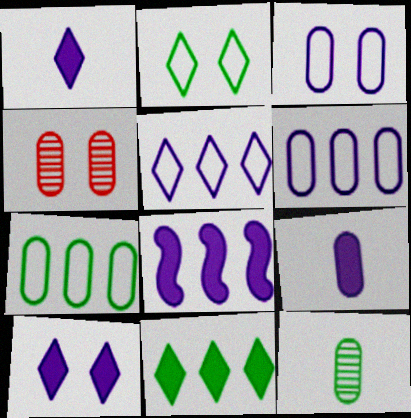[[4, 7, 9], 
[8, 9, 10]]